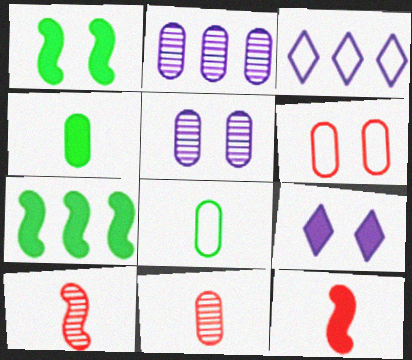[[1, 3, 11], 
[2, 4, 6]]